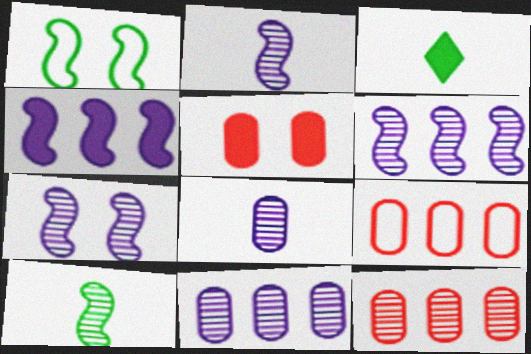[[2, 6, 7], 
[3, 4, 5], 
[3, 7, 9]]